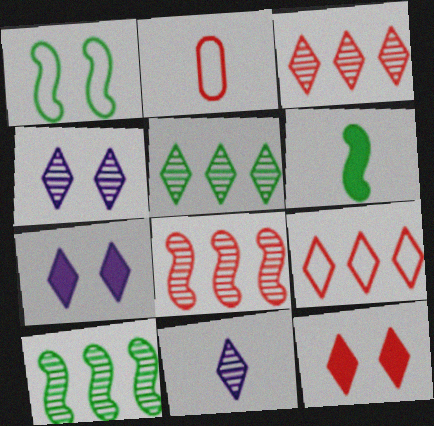[[1, 6, 10], 
[2, 6, 11], 
[2, 7, 10], 
[2, 8, 12]]